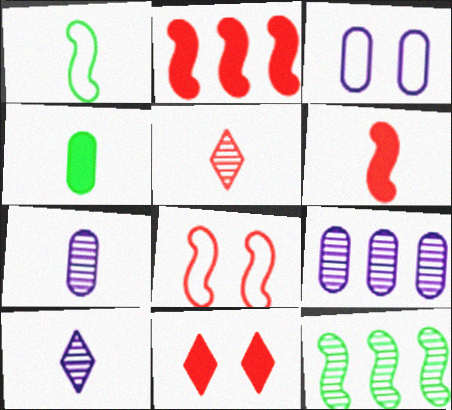[[1, 9, 11]]